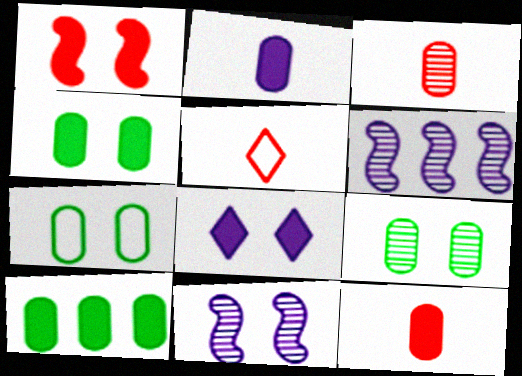[[1, 4, 8], 
[4, 5, 6], 
[4, 7, 9], 
[5, 10, 11]]